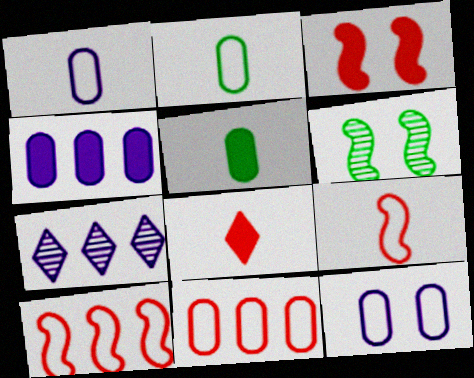[[2, 3, 7], 
[2, 11, 12]]